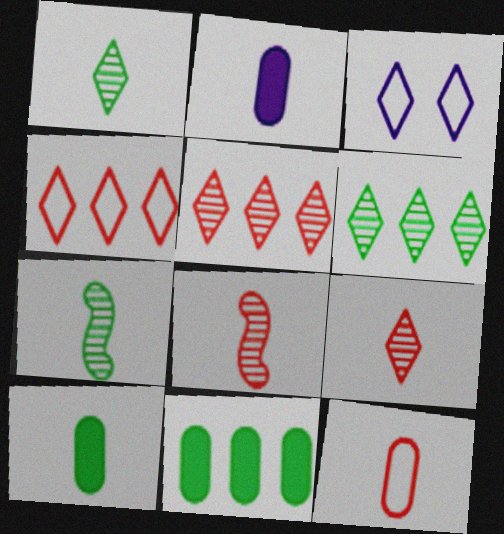[[3, 8, 11]]